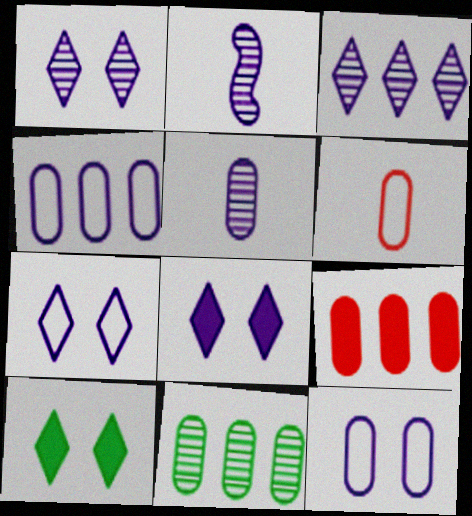[[1, 7, 8], 
[2, 4, 8], 
[4, 9, 11]]